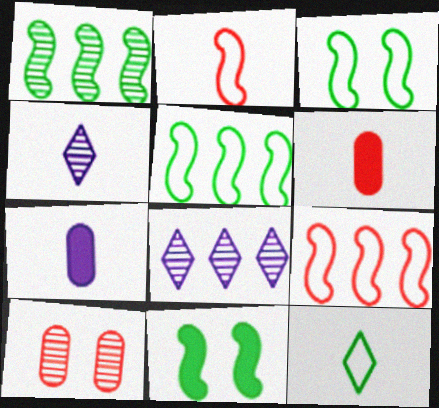[[1, 4, 10], 
[3, 6, 8]]